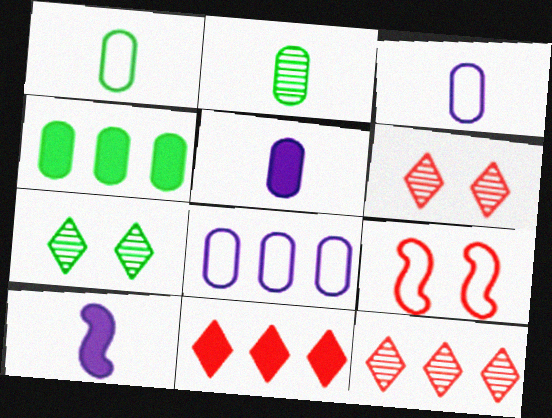[]